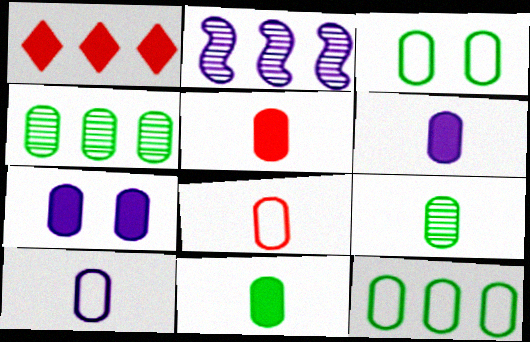[[1, 2, 12], 
[3, 4, 11], 
[4, 7, 8], 
[5, 6, 11], 
[5, 9, 10], 
[6, 8, 9]]